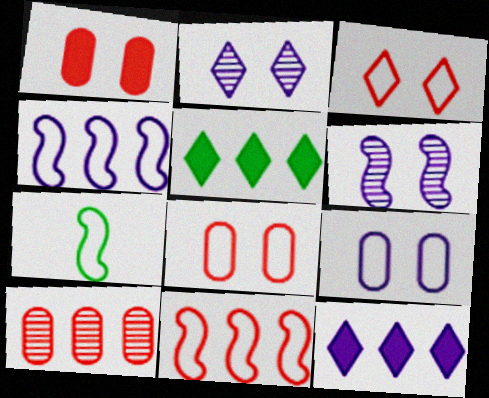[[4, 5, 10]]